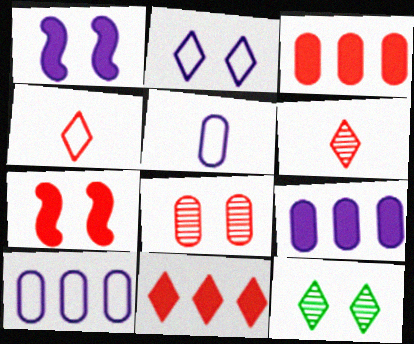[]